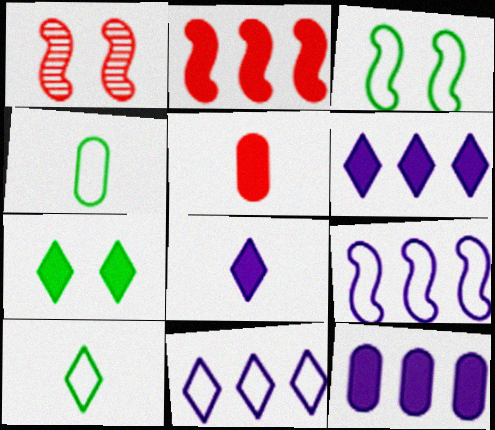[[1, 4, 6], 
[1, 10, 12]]